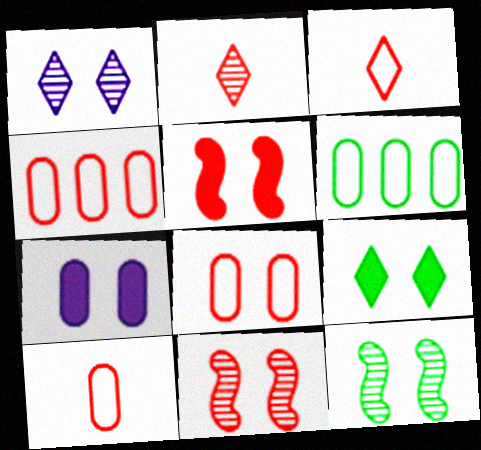[[2, 4, 5], 
[4, 8, 10], 
[5, 7, 9]]